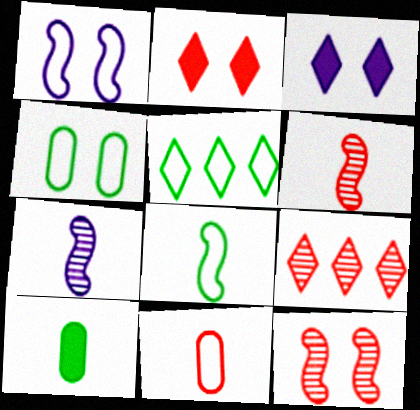[[1, 5, 11], 
[1, 9, 10], 
[3, 4, 12], 
[4, 5, 8]]